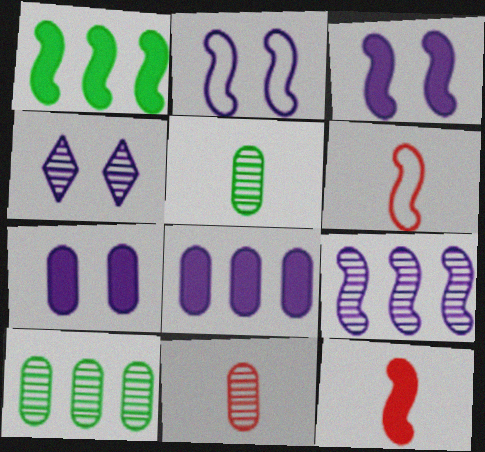[[1, 3, 12], 
[2, 4, 7]]